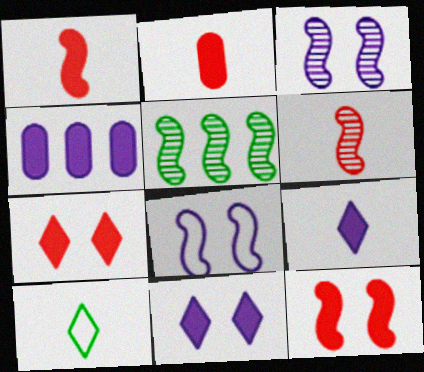[[1, 5, 8], 
[3, 5, 6]]